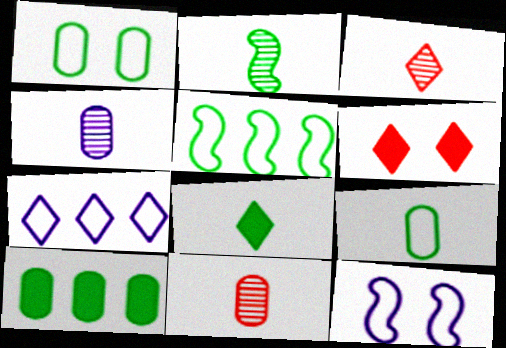[[2, 3, 4], 
[2, 8, 9], 
[3, 10, 12], 
[4, 5, 6]]